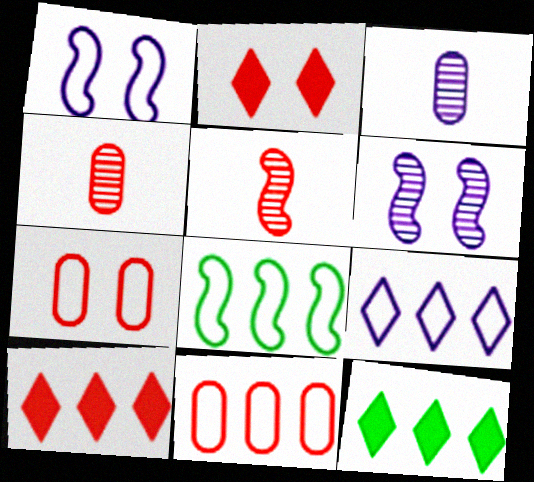[[1, 4, 12], 
[2, 3, 8], 
[2, 5, 11], 
[5, 7, 10], 
[8, 9, 11]]